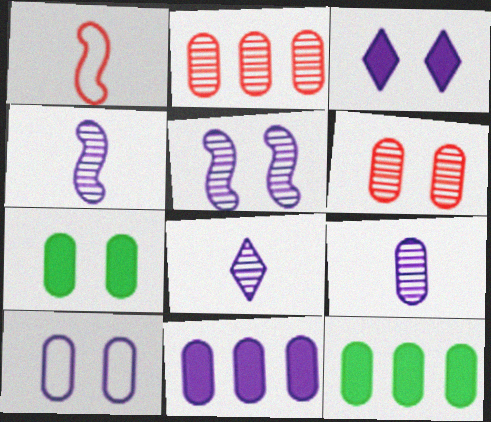[[3, 5, 10], 
[4, 8, 9], 
[6, 7, 10], 
[9, 10, 11]]